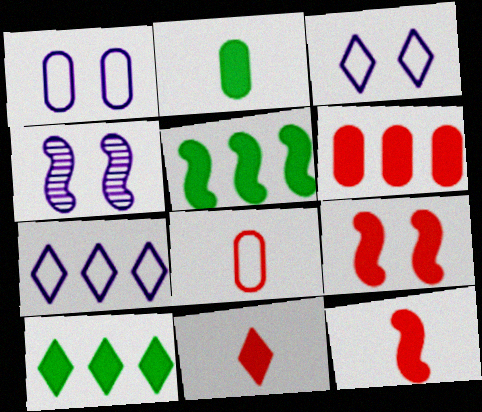[[4, 8, 10], 
[6, 9, 11]]